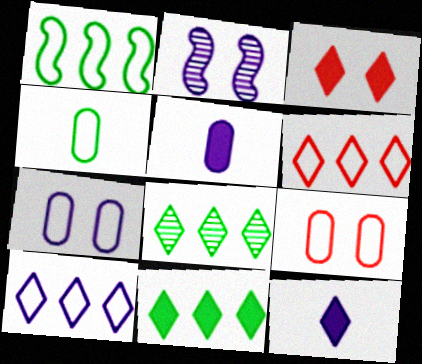[[2, 5, 10], 
[3, 11, 12]]